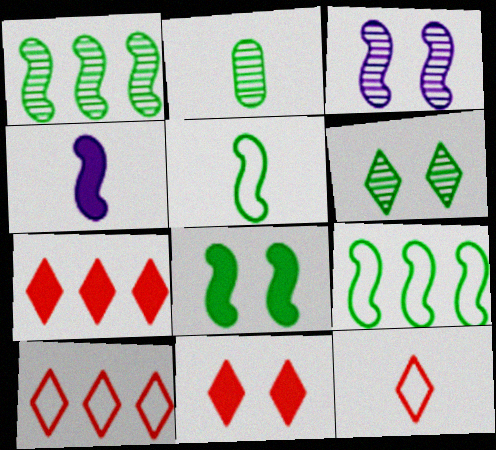[[1, 2, 6], 
[1, 5, 8], 
[2, 4, 12]]